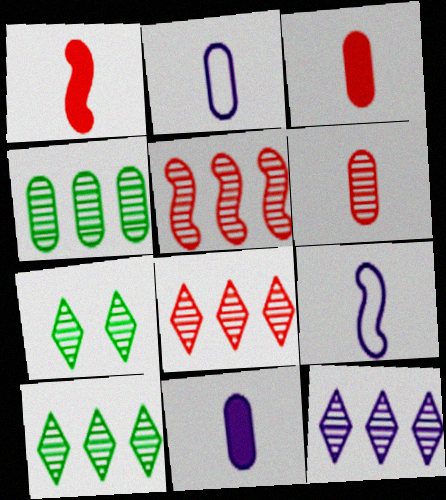[[4, 5, 12], 
[8, 10, 12]]